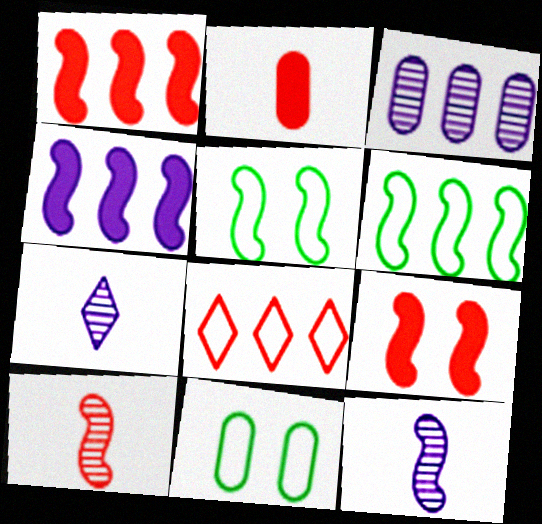[[1, 5, 12], 
[1, 7, 11], 
[2, 3, 11], 
[4, 5, 10], 
[6, 9, 12]]